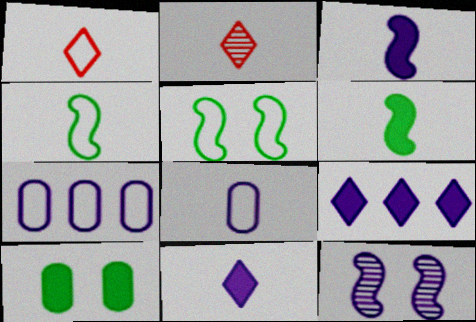[[1, 4, 8], 
[1, 5, 7], 
[2, 6, 8], 
[7, 11, 12], 
[8, 9, 12]]